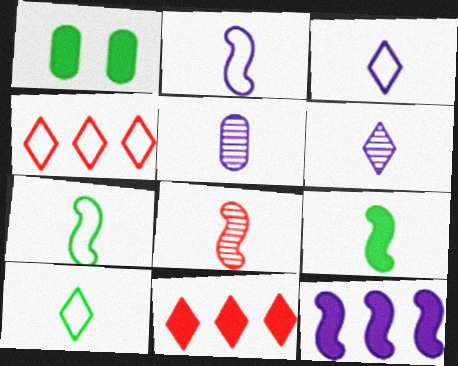[[2, 8, 9]]